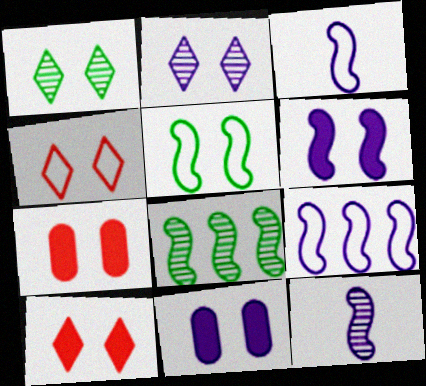[[2, 5, 7], 
[6, 9, 12]]